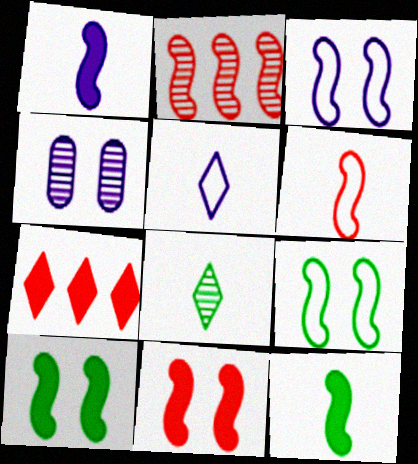[[1, 2, 9], 
[2, 3, 12], 
[2, 4, 8], 
[2, 6, 11]]